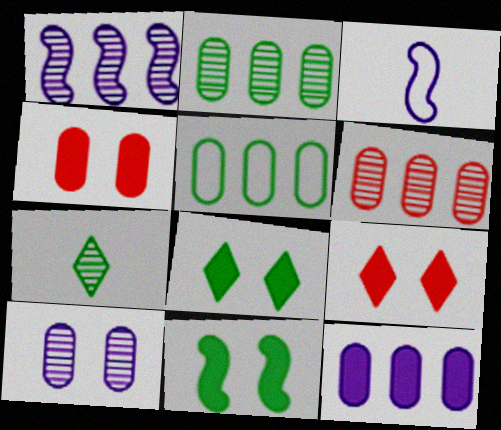[[2, 3, 9], 
[3, 6, 8], 
[5, 6, 12], 
[5, 7, 11]]